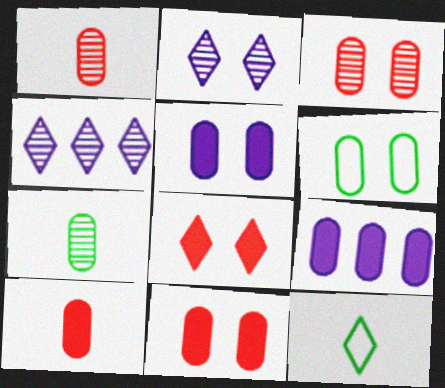[[1, 6, 9], 
[3, 5, 6], 
[4, 8, 12]]